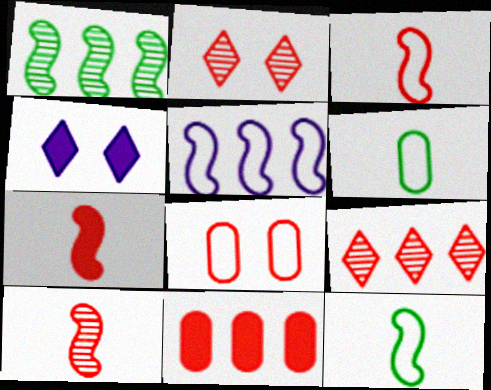[[2, 3, 11], 
[3, 7, 10], 
[7, 8, 9]]